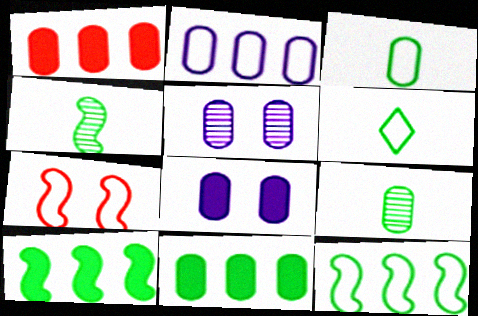[[1, 3, 5], 
[2, 6, 7]]